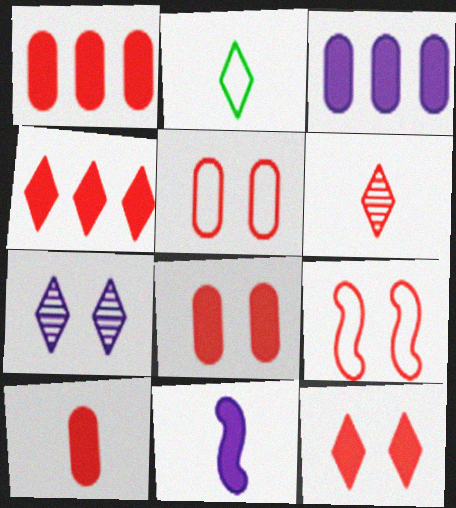[[1, 6, 9], 
[1, 8, 10], 
[2, 4, 7]]